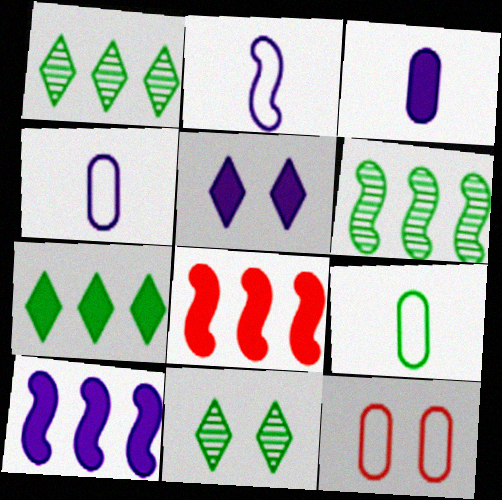[[3, 5, 10], 
[4, 8, 11]]